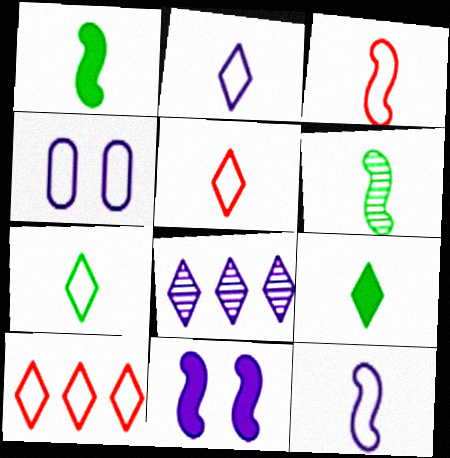[[2, 5, 7]]